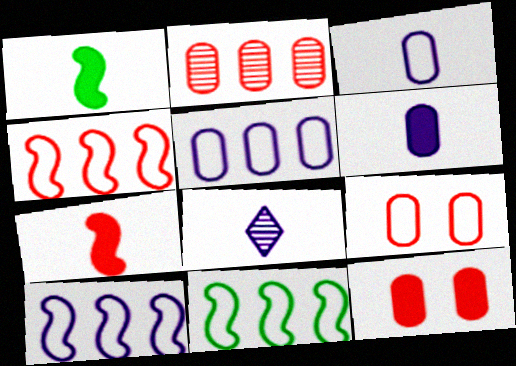[[4, 10, 11], 
[8, 11, 12]]